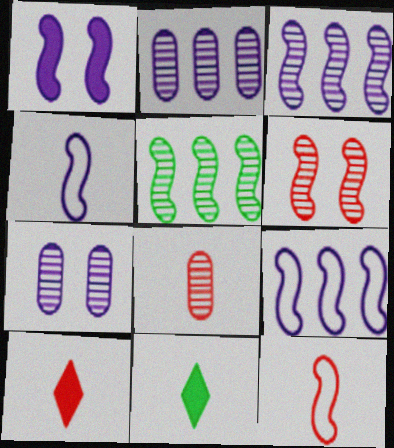[[1, 3, 4], 
[1, 5, 12], 
[4, 8, 11], 
[8, 10, 12]]